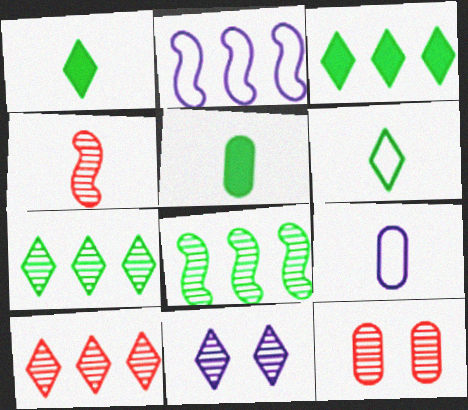[[1, 2, 12], 
[1, 4, 9], 
[4, 10, 12]]